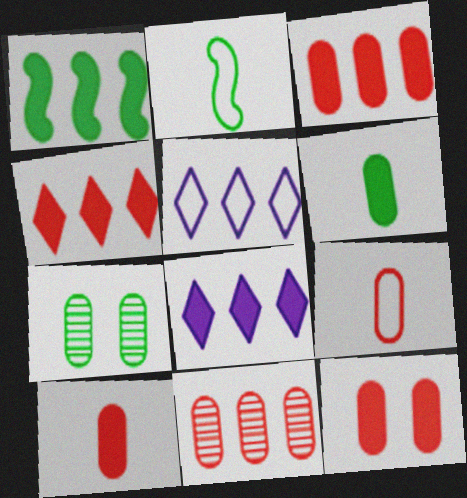[[1, 3, 8], 
[1, 5, 11], 
[3, 10, 12], 
[9, 11, 12]]